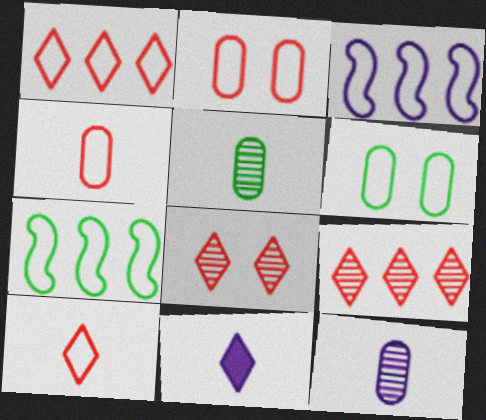[[3, 6, 10]]